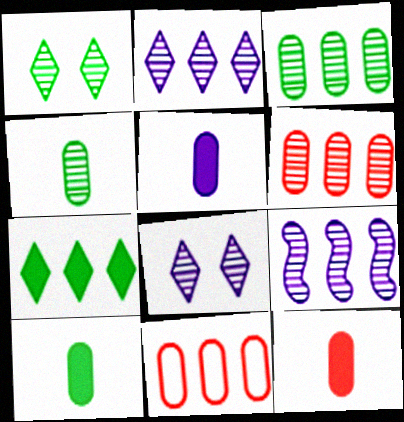[[5, 10, 12], 
[7, 9, 11]]